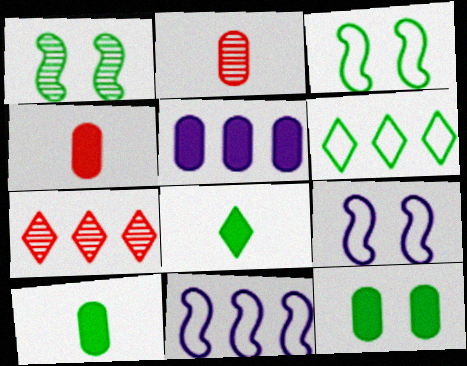[[1, 6, 10], 
[4, 5, 12], 
[7, 9, 10]]